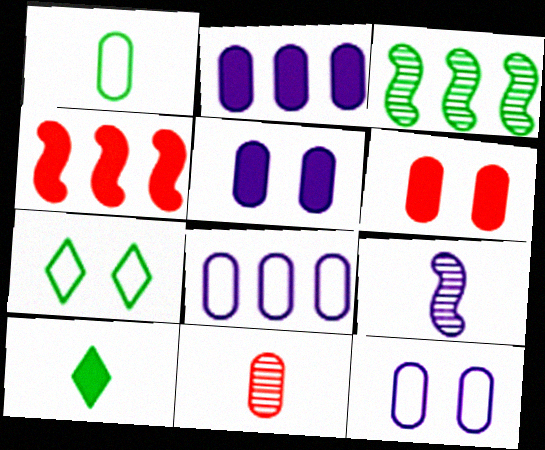[[4, 5, 10]]